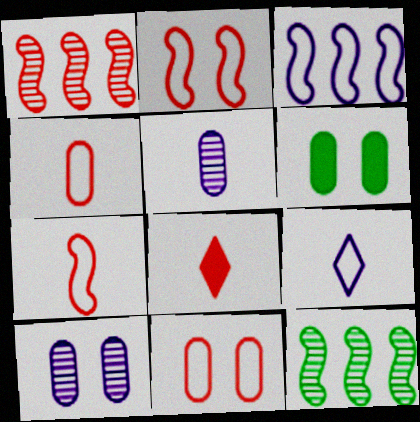[[1, 6, 9], 
[1, 8, 11], 
[6, 10, 11]]